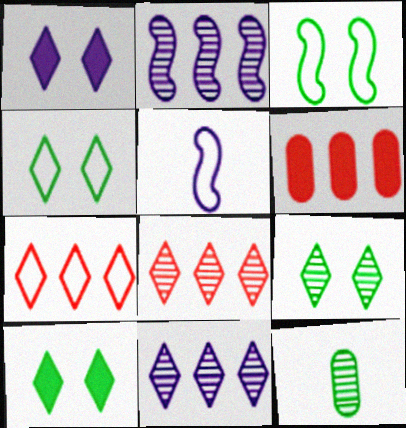[[4, 9, 10], 
[5, 6, 9]]